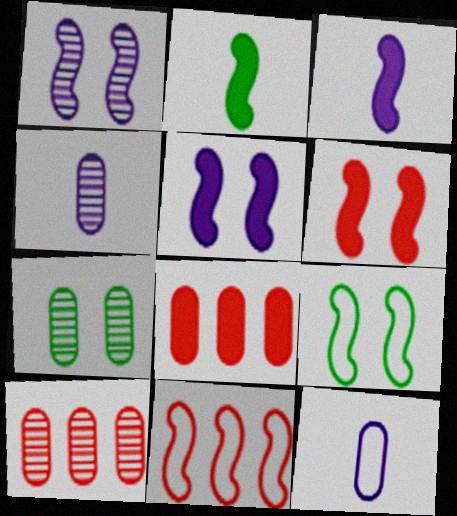[[1, 2, 11], 
[1, 6, 9], 
[4, 7, 10], 
[7, 8, 12]]